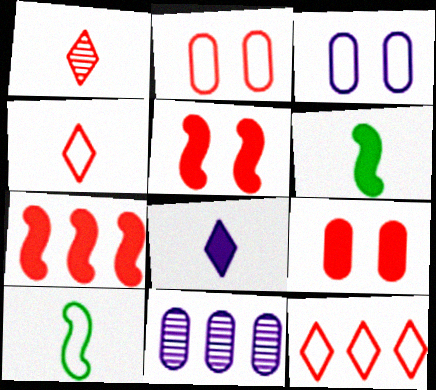[[1, 2, 7], 
[3, 10, 12]]